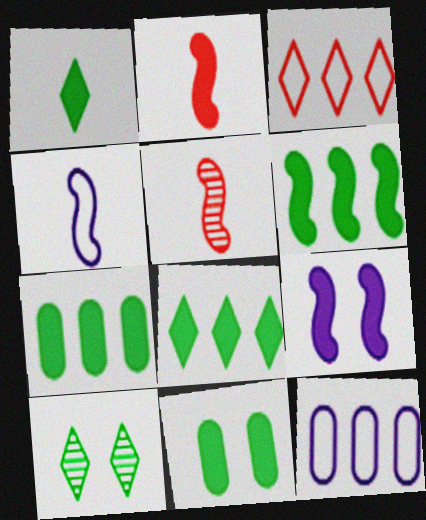[[1, 6, 11], 
[2, 6, 9], 
[2, 10, 12], 
[6, 7, 8]]